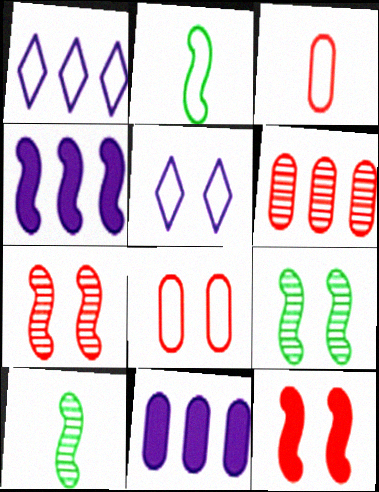[[1, 2, 8], 
[2, 4, 7]]